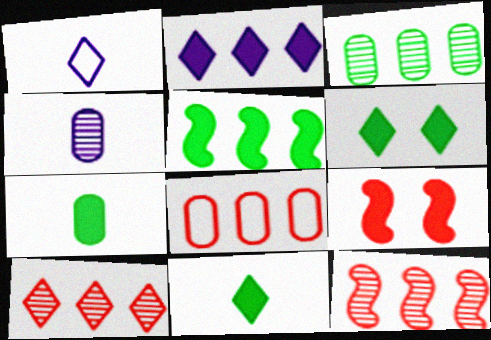[[1, 3, 9], 
[1, 6, 10], 
[2, 7, 9], 
[5, 6, 7]]